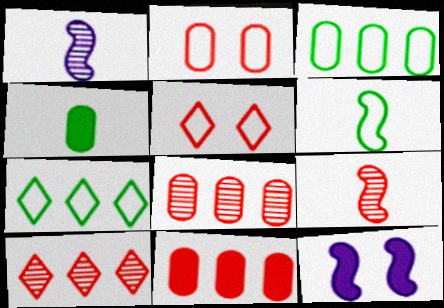[[5, 9, 11]]